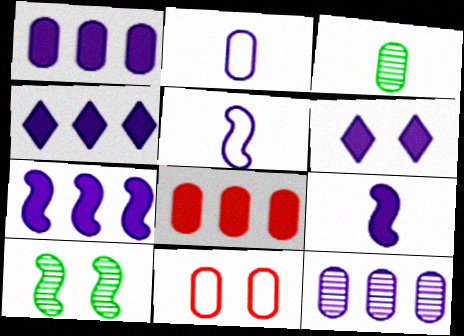[[1, 3, 11], 
[1, 4, 7], 
[1, 6, 9], 
[5, 6, 12], 
[6, 10, 11]]